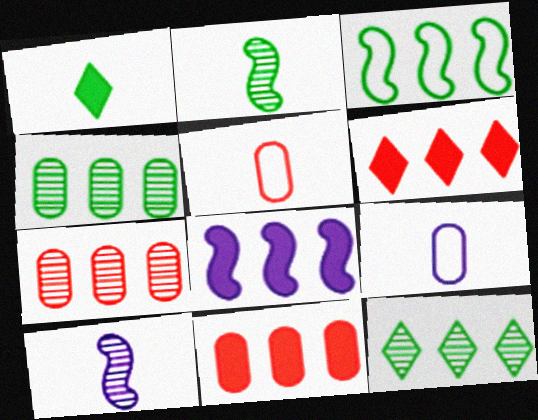[[1, 5, 10]]